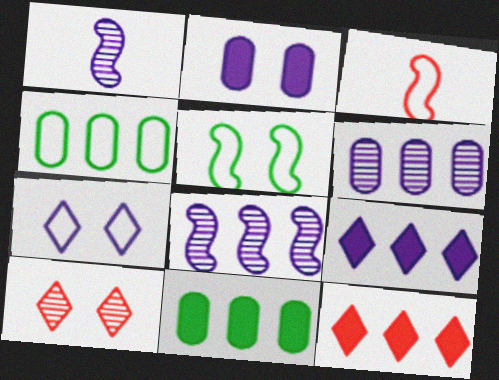[[2, 5, 10], 
[3, 4, 7], 
[4, 8, 12]]